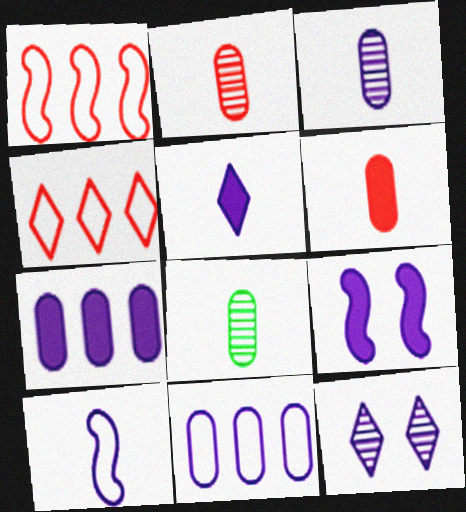[[2, 3, 8], 
[3, 5, 10], 
[4, 8, 9], 
[5, 7, 9], 
[7, 10, 12]]